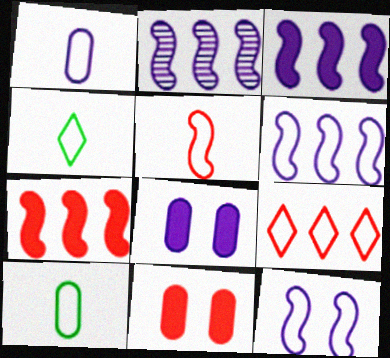[[1, 4, 5], 
[2, 3, 6], 
[2, 4, 11], 
[9, 10, 12]]